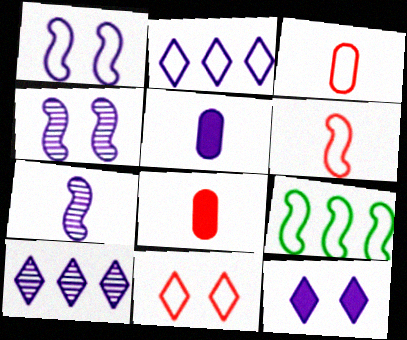[[1, 5, 10], 
[1, 6, 9], 
[2, 4, 5]]